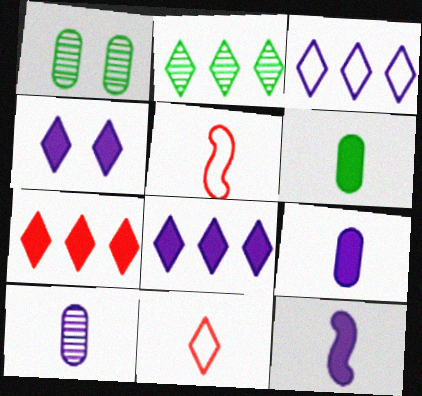[[1, 5, 8], 
[2, 3, 7], 
[2, 4, 11]]